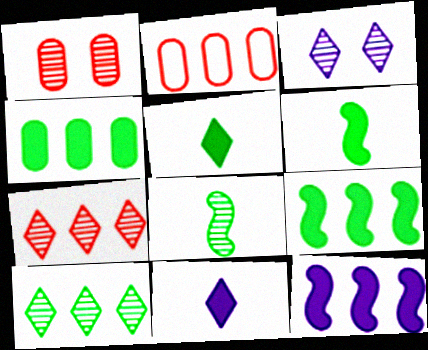[[2, 3, 6], 
[2, 10, 12]]